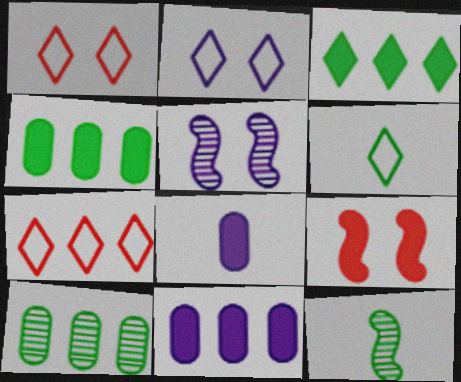[[1, 11, 12], 
[2, 6, 7], 
[3, 8, 9]]